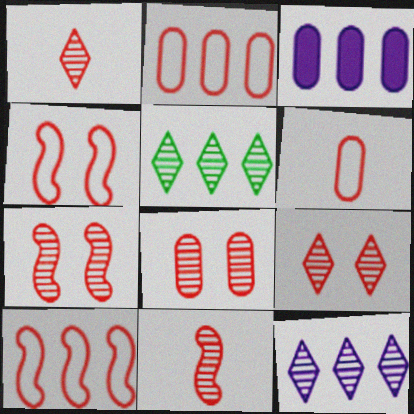[[3, 5, 10], 
[7, 8, 9]]